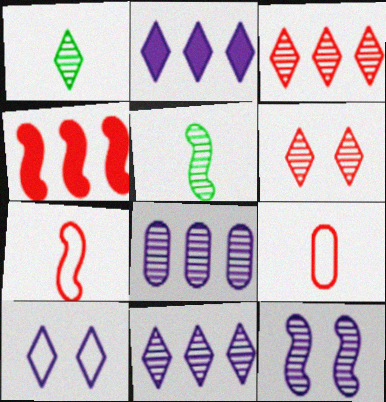[[1, 6, 11], 
[4, 6, 9], 
[5, 6, 8]]